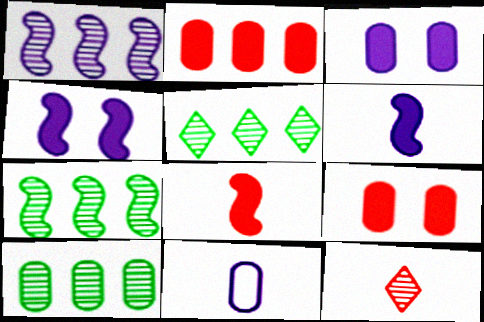[[5, 7, 10], 
[9, 10, 11]]